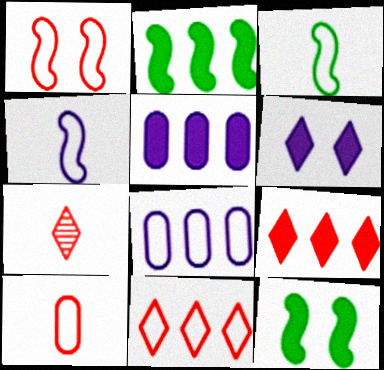[[1, 10, 11], 
[2, 5, 9], 
[7, 8, 12]]